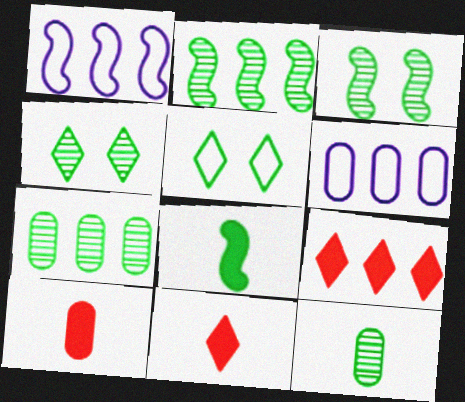[[1, 4, 10], 
[1, 7, 9], 
[2, 4, 12], 
[2, 6, 9], 
[3, 6, 11], 
[5, 7, 8]]